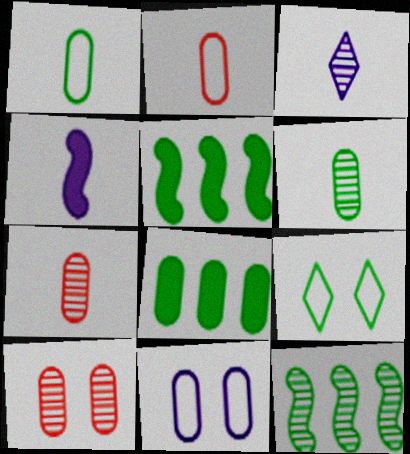[[3, 10, 12], 
[5, 6, 9], 
[7, 8, 11]]